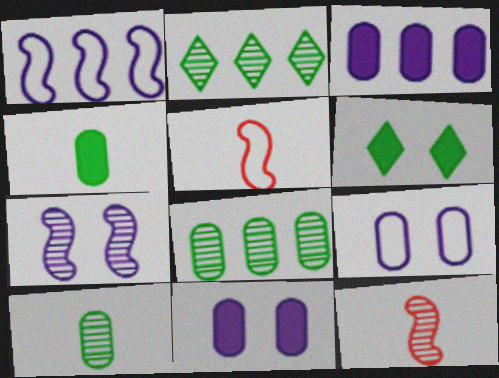[[2, 5, 11]]